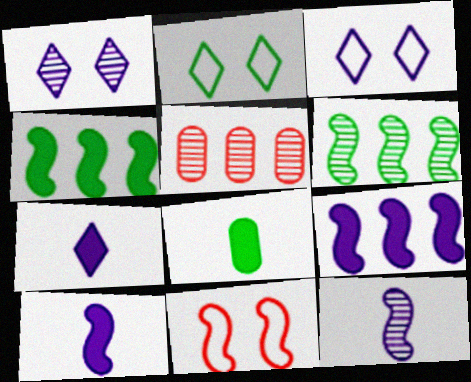[[2, 5, 10], 
[2, 6, 8], 
[4, 11, 12], 
[6, 10, 11]]